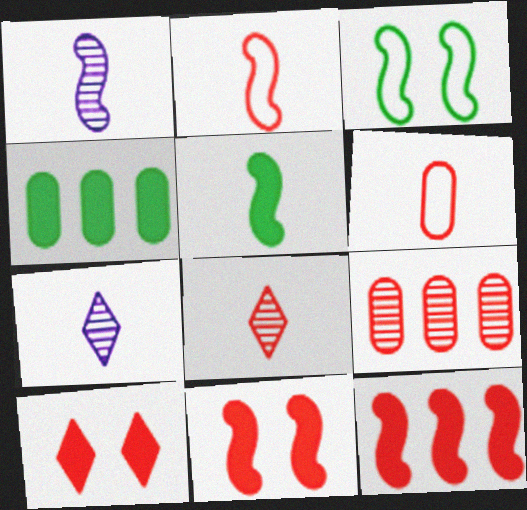[[1, 2, 5], 
[1, 3, 12], 
[2, 9, 10], 
[5, 6, 7]]